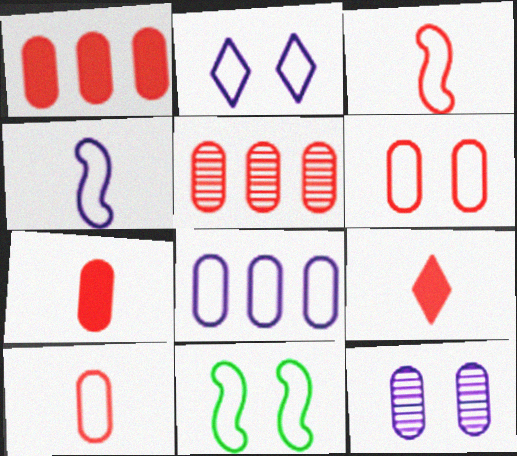[[2, 4, 8], 
[2, 6, 11], 
[5, 6, 7]]